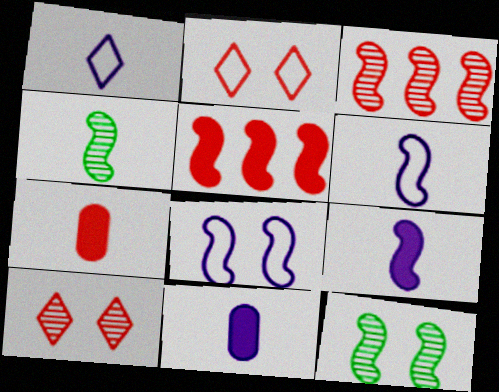[[1, 4, 7], 
[2, 3, 7], 
[4, 5, 8], 
[5, 6, 12]]